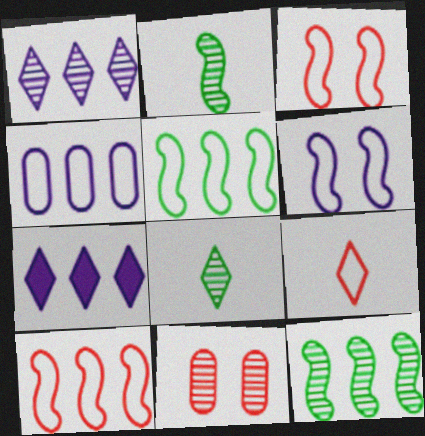[[1, 2, 11]]